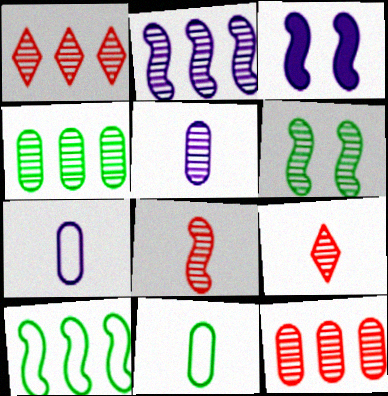[[1, 2, 4], 
[1, 3, 11], 
[1, 5, 6], 
[2, 6, 8], 
[3, 8, 10]]